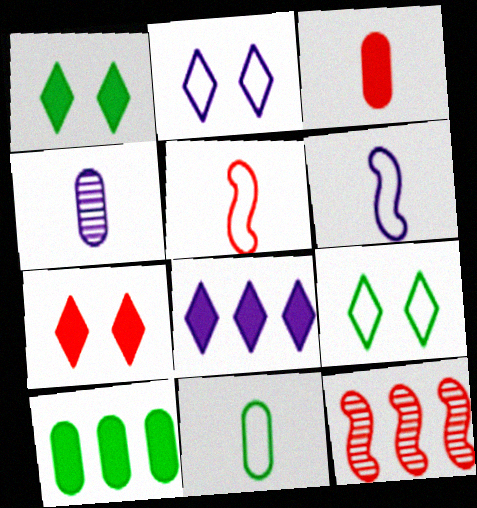[[3, 4, 11]]